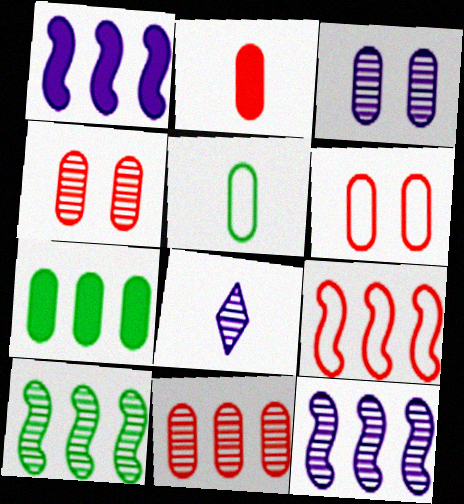[[1, 9, 10], 
[2, 6, 11], 
[3, 8, 12], 
[4, 8, 10]]